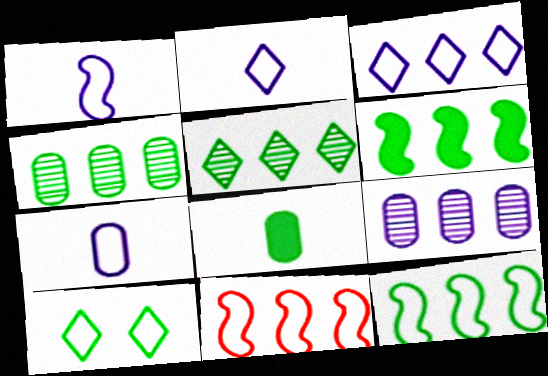[[1, 2, 7], 
[7, 10, 11]]